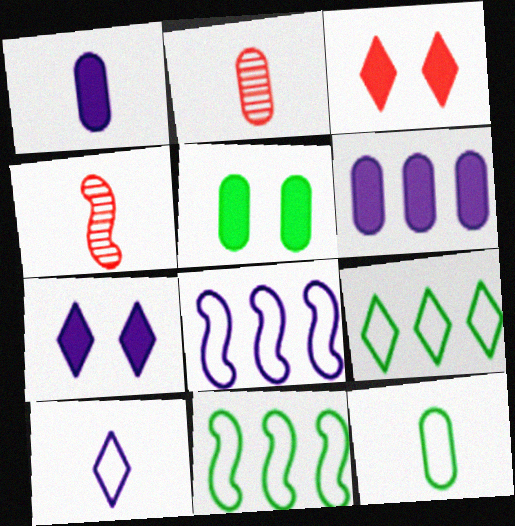[[1, 2, 12], 
[2, 7, 11]]